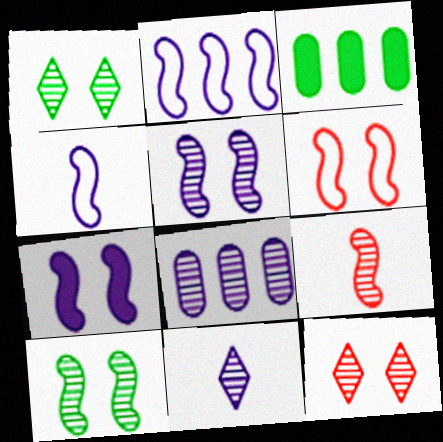[[1, 8, 9], 
[3, 4, 12], 
[3, 6, 11], 
[5, 8, 11], 
[6, 7, 10]]